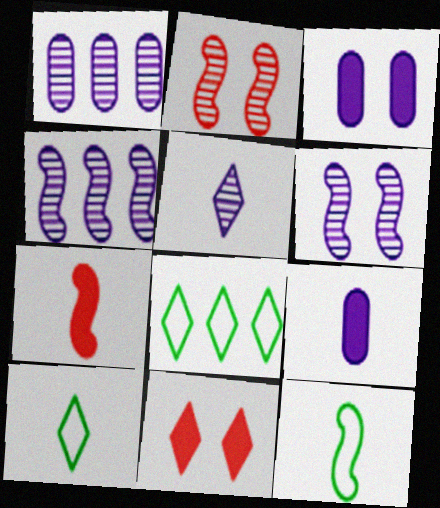[[1, 5, 6], 
[1, 11, 12], 
[2, 8, 9], 
[5, 8, 11]]